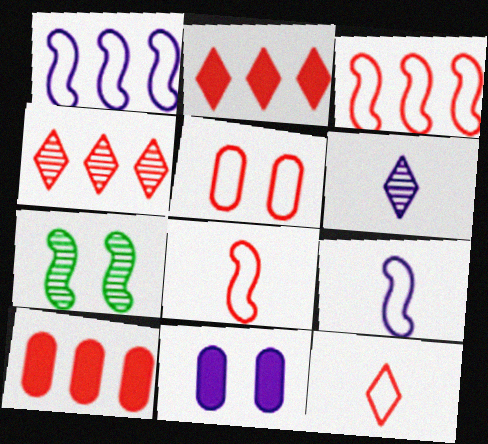[[1, 6, 11], 
[3, 4, 10], 
[3, 5, 12]]